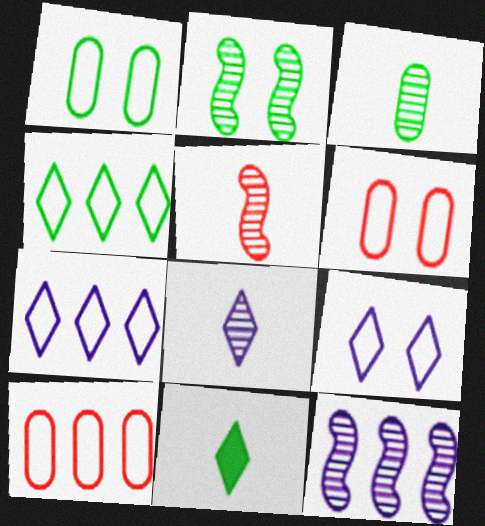[[2, 5, 12], 
[3, 5, 8], 
[6, 11, 12]]